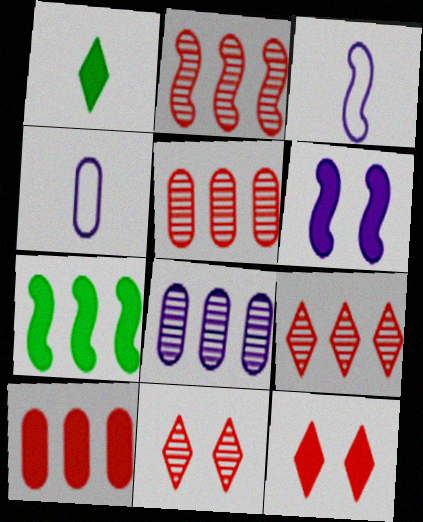[[1, 6, 10], 
[2, 5, 9], 
[4, 7, 11]]